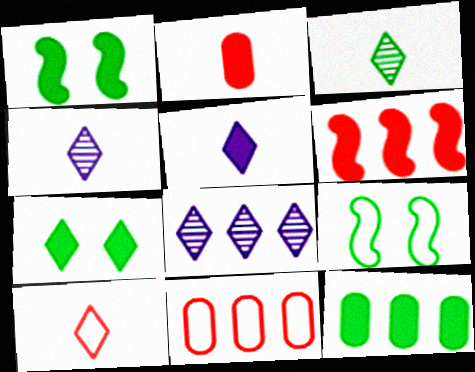[[1, 4, 11], 
[2, 8, 9], 
[3, 5, 10], 
[3, 9, 12], 
[7, 8, 10]]